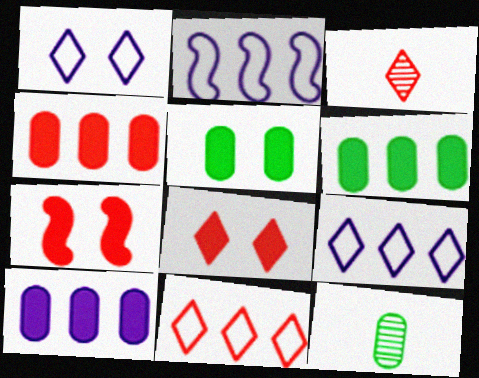[[2, 3, 5], 
[2, 8, 12], 
[3, 8, 11], 
[4, 6, 10], 
[7, 9, 12]]